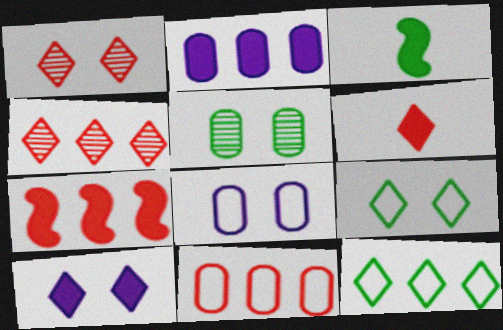[[1, 9, 10], 
[3, 4, 8], 
[3, 5, 12], 
[4, 7, 11]]